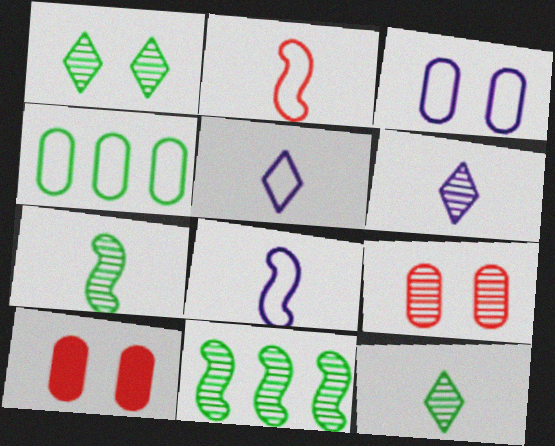[[5, 10, 11], 
[6, 9, 11]]